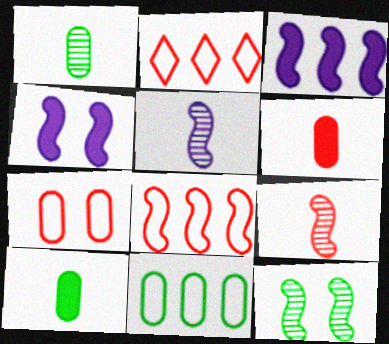[[1, 2, 4]]